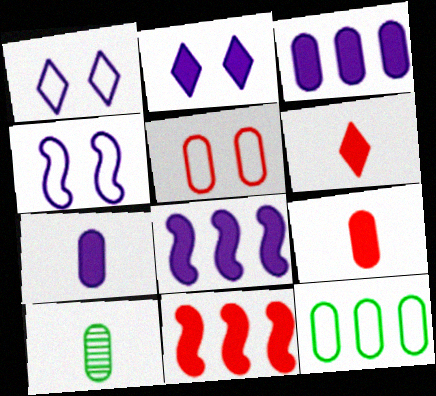[[1, 10, 11], 
[2, 7, 8], 
[3, 5, 10]]